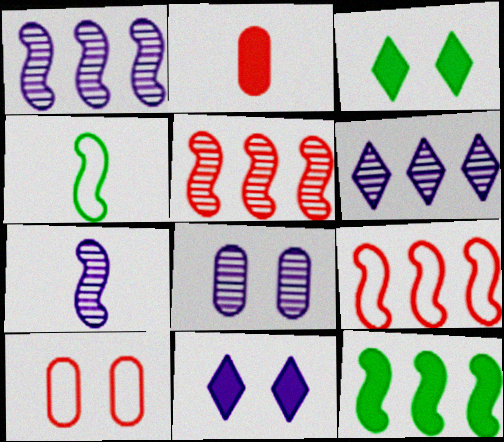[[1, 9, 12], 
[2, 11, 12], 
[6, 7, 8]]